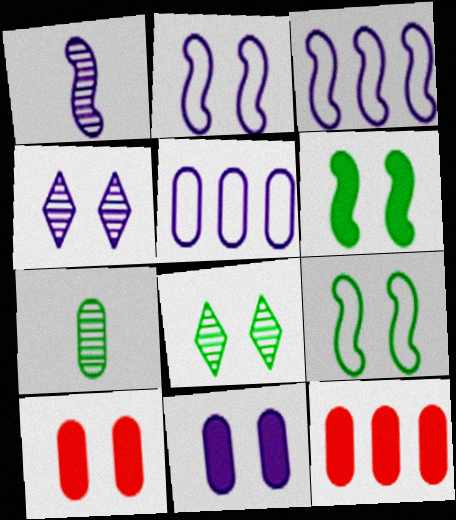[[2, 4, 11], 
[2, 8, 10], 
[4, 9, 10], 
[5, 7, 10]]